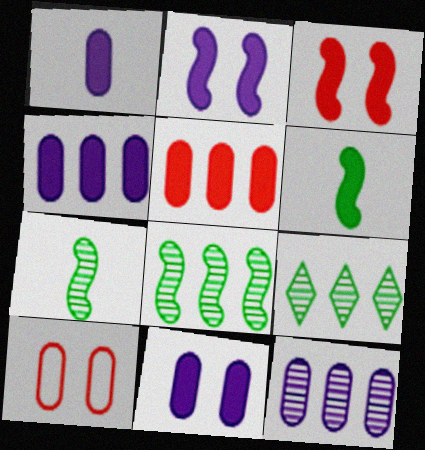[[1, 4, 11]]